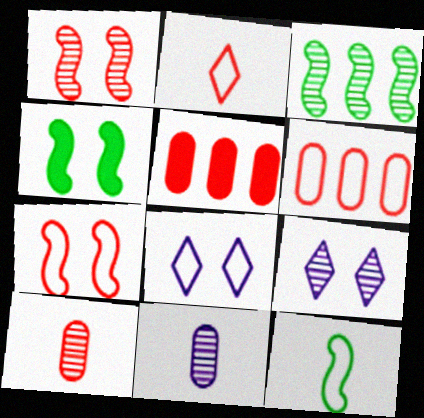[[1, 2, 5], 
[2, 6, 7], 
[3, 4, 12], 
[3, 9, 10], 
[5, 9, 12], 
[6, 8, 12]]